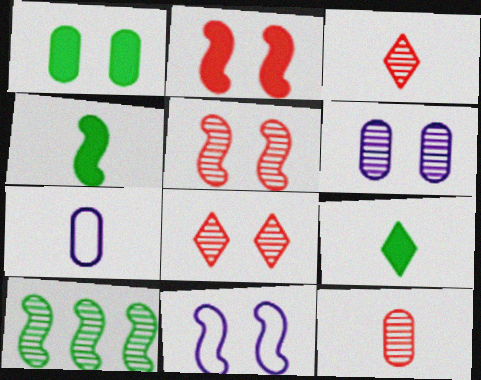[[1, 8, 11], 
[3, 4, 7], 
[3, 6, 10]]